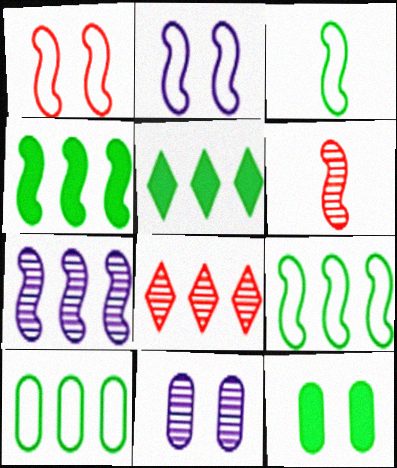[[2, 4, 6]]